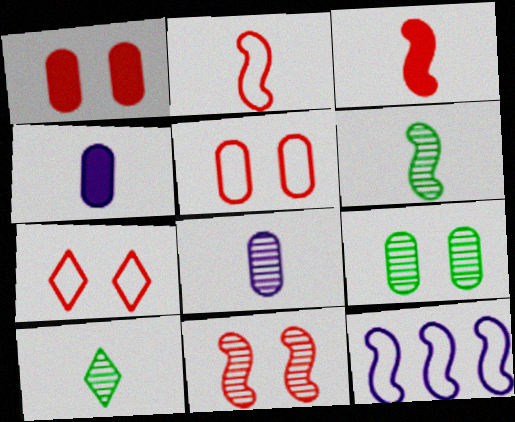[[1, 7, 11], 
[1, 10, 12], 
[2, 4, 10]]